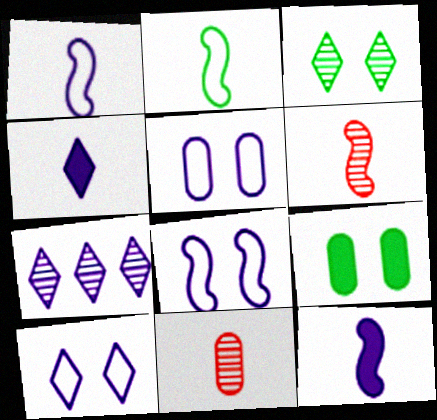[[2, 4, 11], 
[2, 6, 12], 
[4, 7, 10], 
[5, 7, 12], 
[5, 8, 10]]